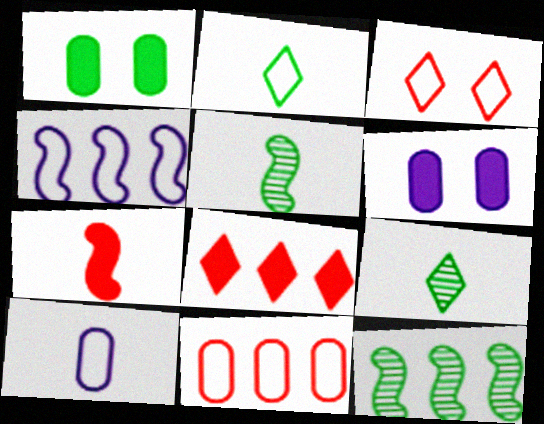[[1, 2, 12], 
[7, 9, 10]]